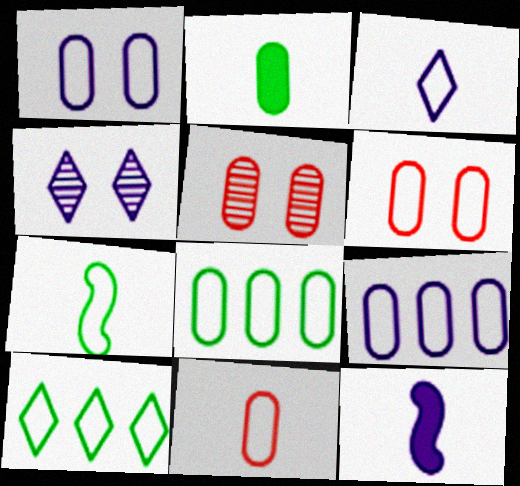[[1, 8, 11], 
[2, 5, 9], 
[3, 7, 11], 
[4, 9, 12], 
[5, 10, 12]]